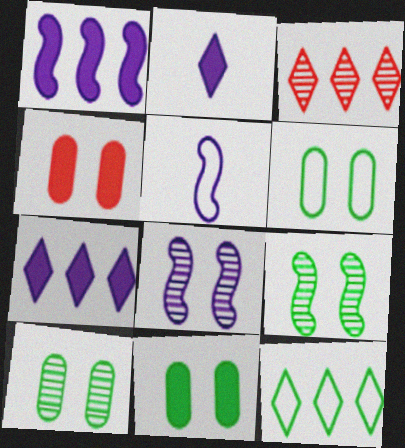[[1, 5, 8], 
[3, 5, 11], 
[3, 7, 12], 
[6, 10, 11]]